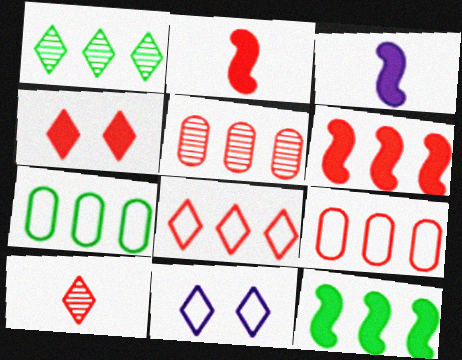[[1, 7, 12], 
[4, 8, 10], 
[5, 6, 8]]